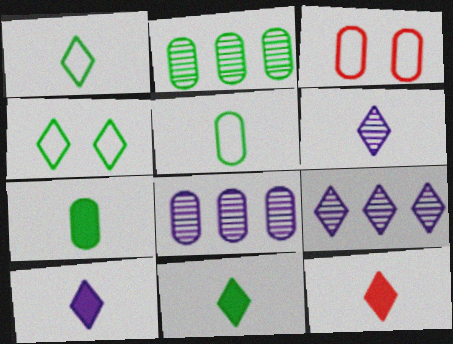[[1, 6, 12], 
[3, 7, 8], 
[4, 9, 12], 
[10, 11, 12]]